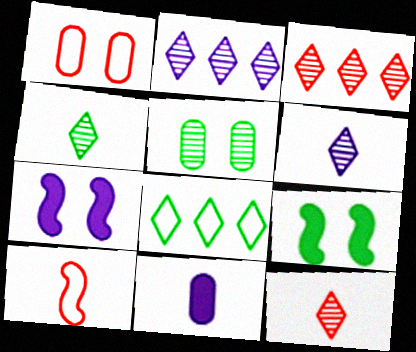[[4, 6, 12], 
[4, 10, 11]]